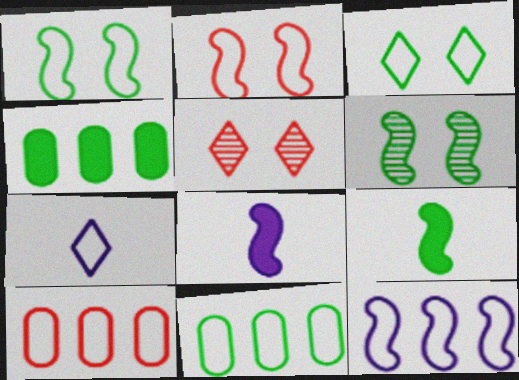[[1, 7, 10], 
[2, 7, 11], 
[5, 8, 11]]